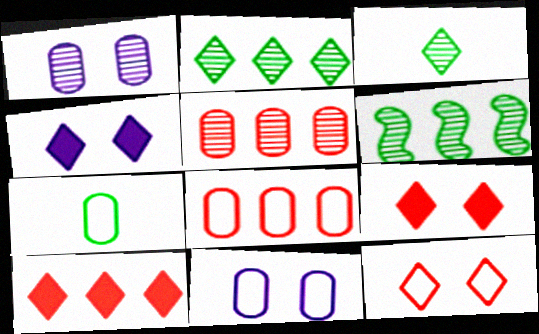[[7, 8, 11]]